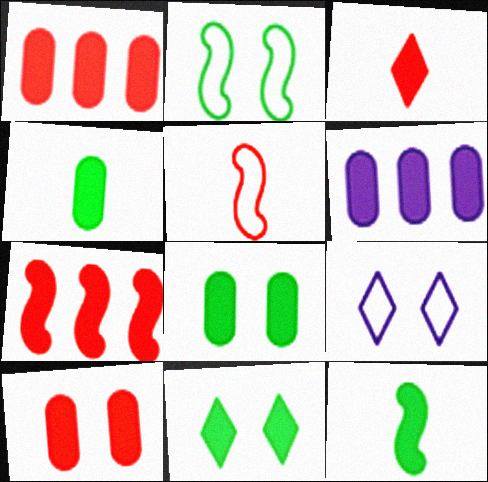[[3, 7, 10], 
[4, 6, 10]]